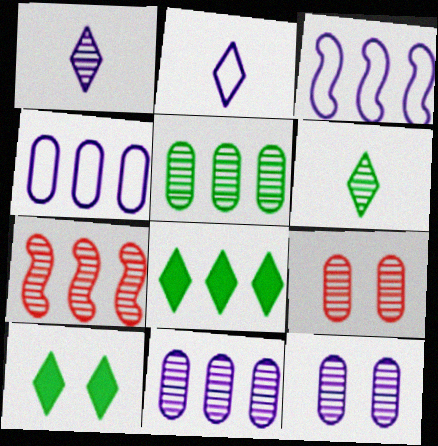[[4, 7, 8], 
[6, 7, 12]]